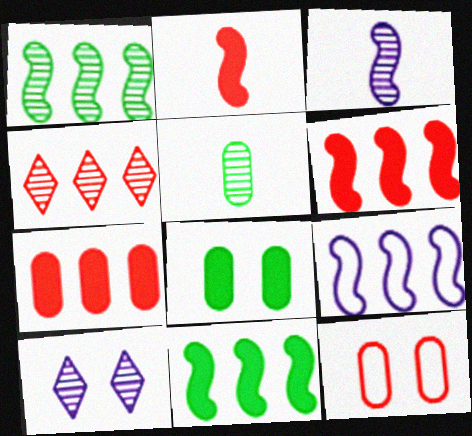[[1, 6, 9], 
[2, 4, 12]]